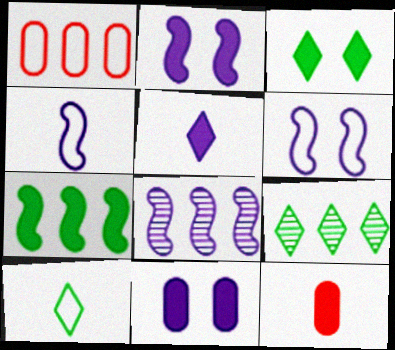[[1, 6, 10], 
[2, 4, 8], 
[3, 9, 10], 
[6, 9, 12]]